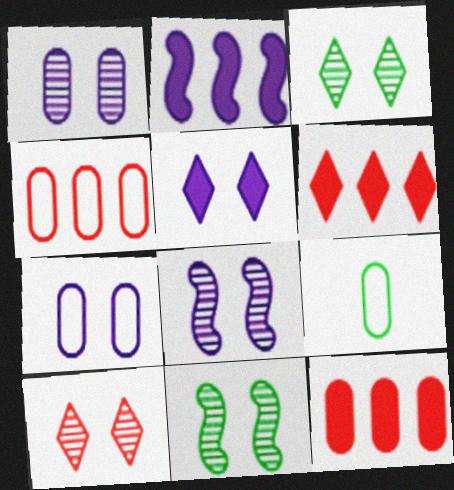[[1, 9, 12], 
[1, 10, 11], 
[2, 9, 10], 
[4, 7, 9], 
[5, 7, 8], 
[6, 8, 9]]